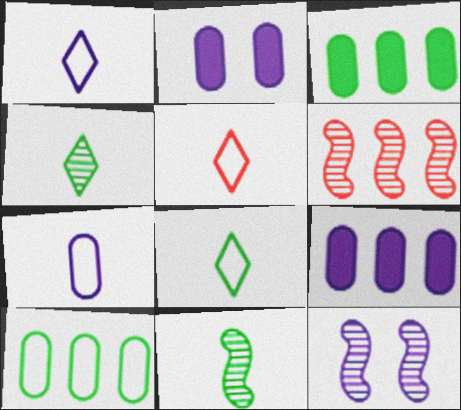[[1, 5, 8], 
[1, 9, 12], 
[2, 6, 8], 
[3, 5, 12], 
[6, 11, 12]]